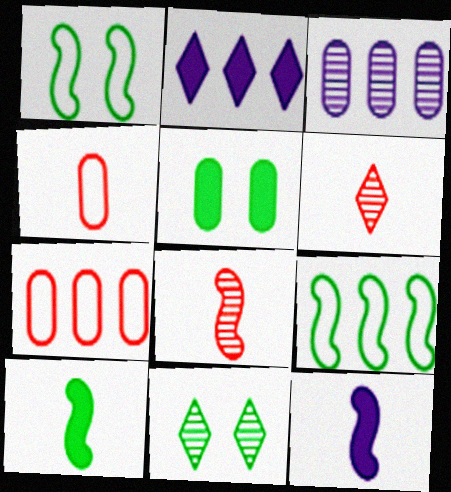[[1, 5, 11], 
[3, 4, 5], 
[3, 8, 11], 
[7, 11, 12]]